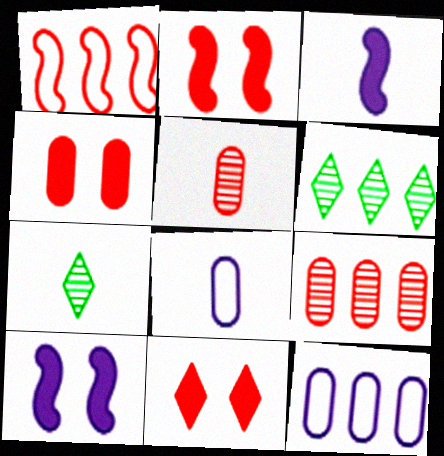[[1, 5, 11], 
[2, 4, 11], 
[2, 6, 8], 
[2, 7, 12]]